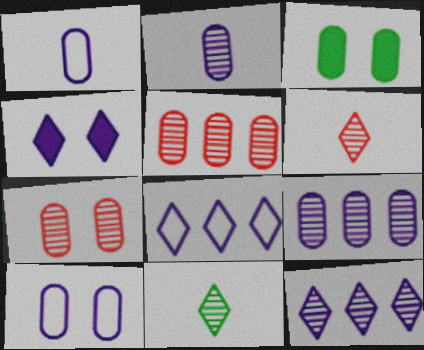[[1, 3, 5], 
[3, 7, 10]]